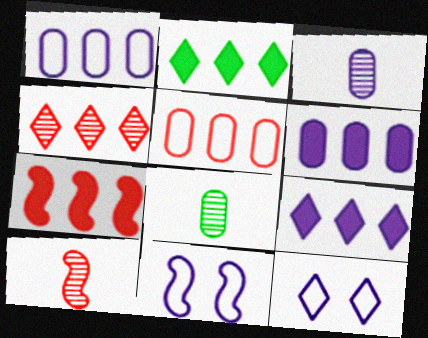[[2, 6, 7], 
[3, 9, 11], 
[4, 5, 7], 
[7, 8, 12]]